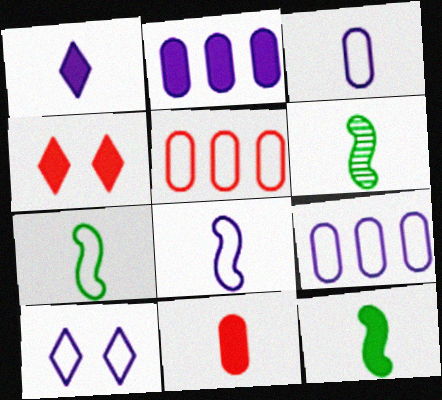[[1, 11, 12], 
[2, 4, 12], 
[4, 6, 9], 
[5, 7, 10], 
[6, 7, 12], 
[8, 9, 10]]